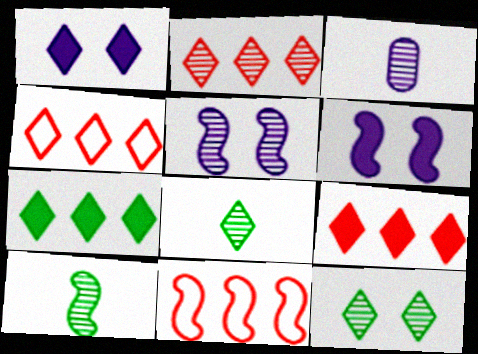[[1, 4, 8], 
[2, 4, 9], 
[6, 10, 11]]